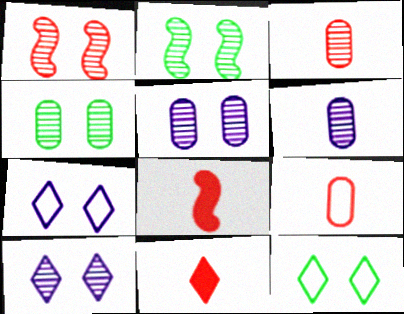[[1, 4, 10]]